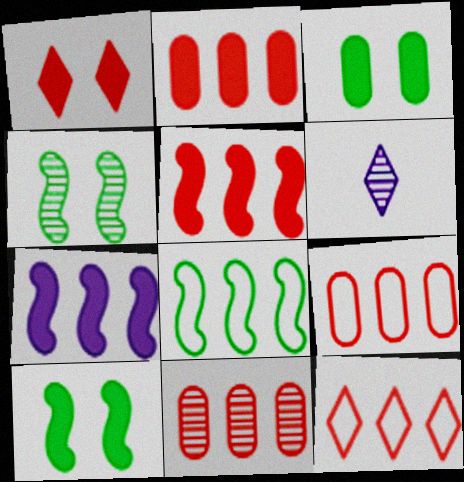[[2, 9, 11], 
[4, 6, 11], 
[5, 11, 12], 
[6, 9, 10]]